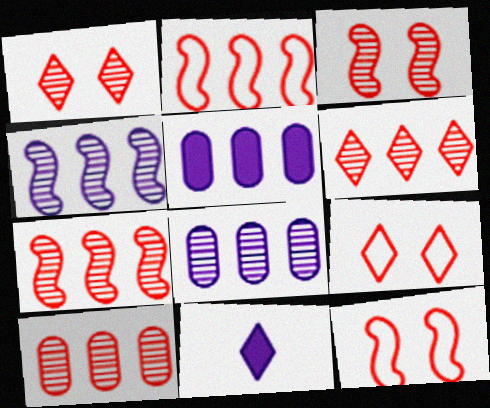[[6, 7, 10]]